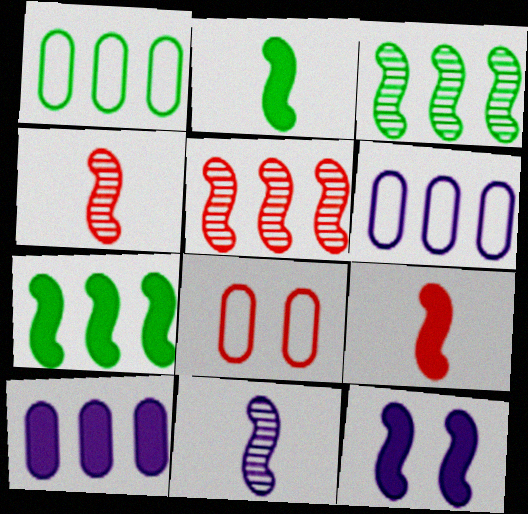[[7, 9, 12]]